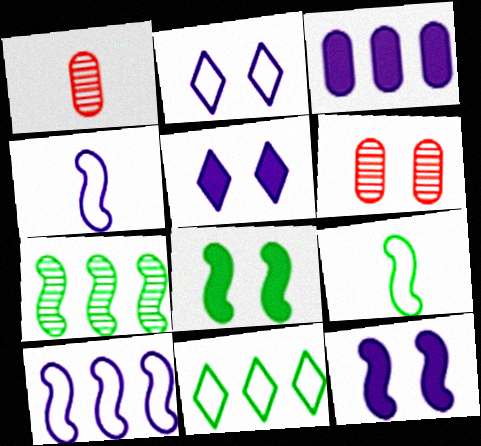[[1, 11, 12], 
[2, 6, 8], 
[7, 8, 9]]